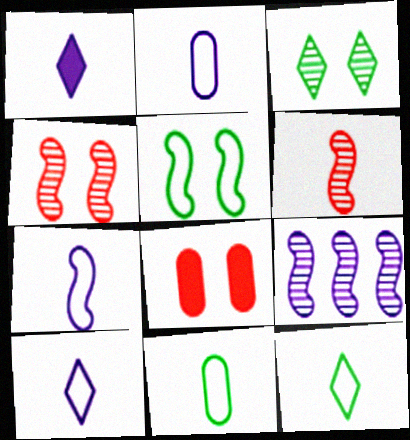[[1, 6, 11], 
[2, 7, 10], 
[8, 9, 12]]